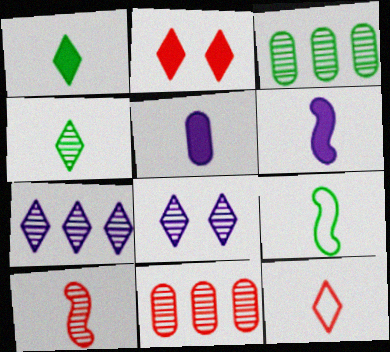[[3, 8, 10], 
[6, 9, 10]]